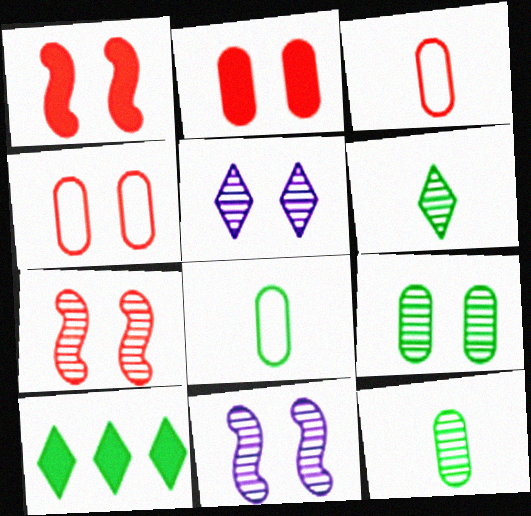[[3, 10, 11], 
[5, 7, 9]]